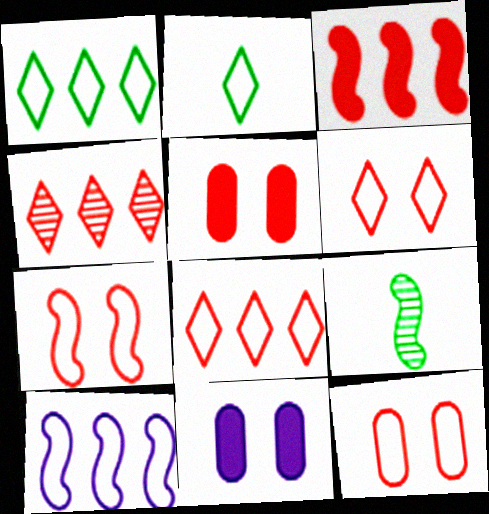[[2, 10, 12], 
[6, 7, 12], 
[8, 9, 11]]